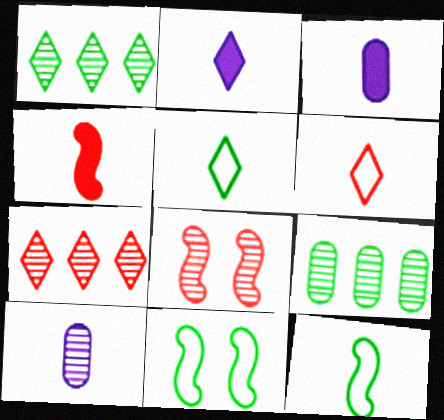[[1, 8, 10], 
[3, 7, 11], 
[4, 5, 10]]